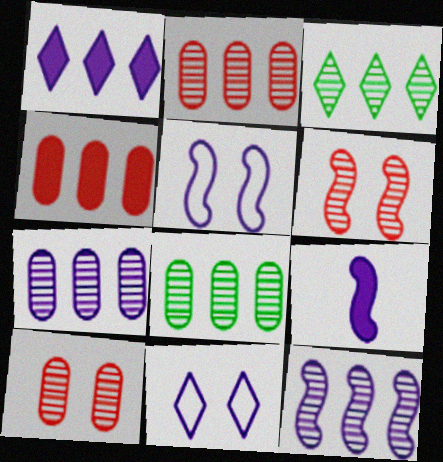[[2, 3, 12], 
[2, 7, 8], 
[5, 9, 12], 
[7, 9, 11]]